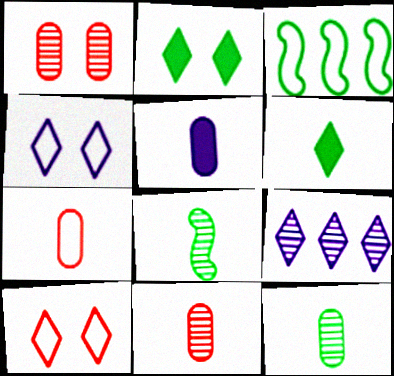[[1, 8, 9], 
[2, 3, 12], 
[3, 4, 7], 
[5, 7, 12], 
[6, 9, 10]]